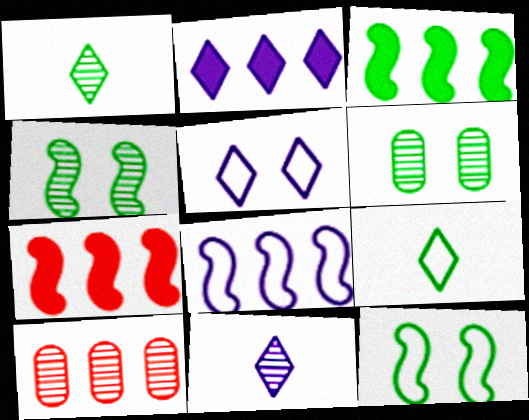[[2, 5, 11], 
[3, 6, 9], 
[4, 10, 11]]